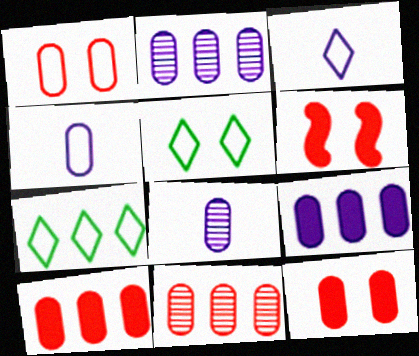[[6, 7, 8]]